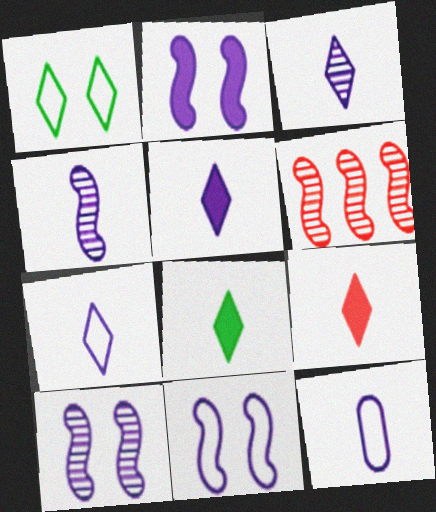[[2, 10, 11], 
[3, 5, 7], 
[4, 5, 12], 
[5, 8, 9]]